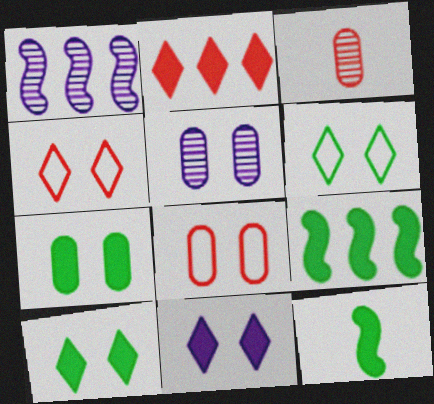[[5, 7, 8]]